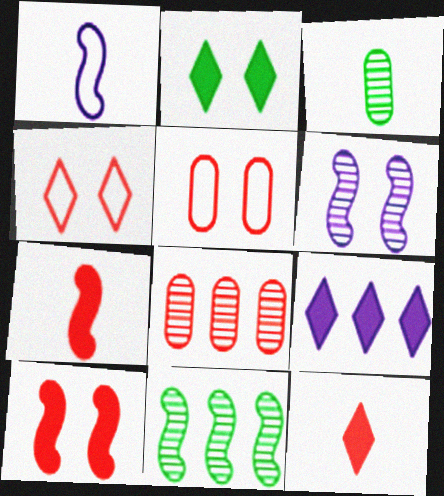[[1, 2, 8], 
[1, 3, 12], 
[1, 10, 11], 
[2, 5, 6], 
[2, 9, 12], 
[4, 7, 8]]